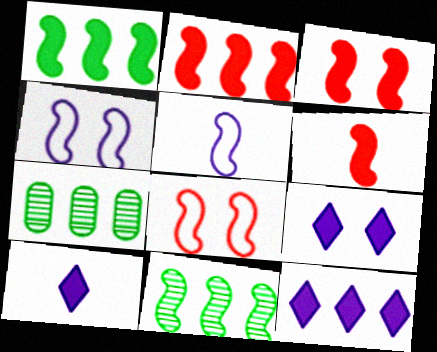[[2, 3, 6], 
[3, 5, 11], 
[4, 6, 11], 
[7, 8, 10], 
[9, 10, 12]]